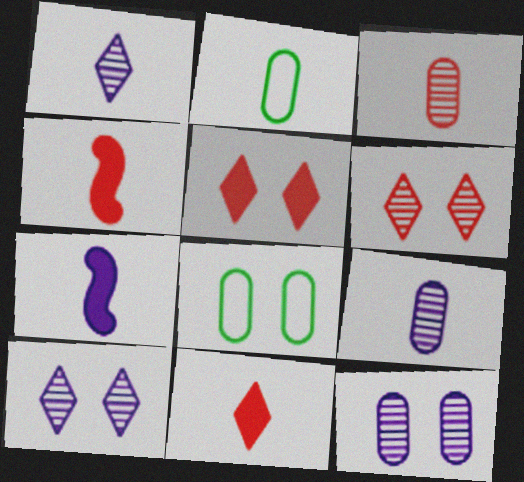[[1, 2, 4]]